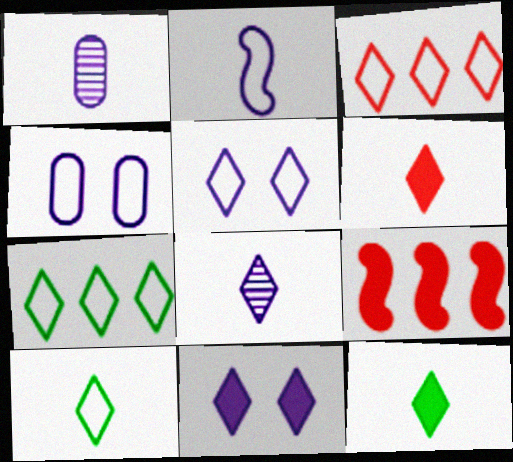[[3, 5, 10], 
[6, 8, 10]]